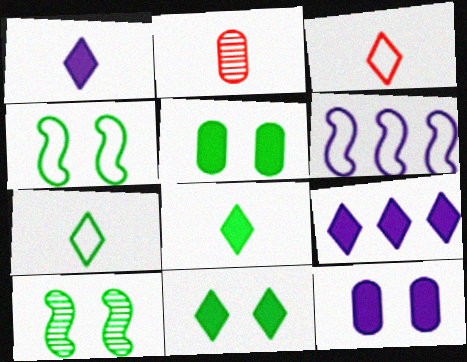[[2, 4, 9], 
[2, 6, 11]]